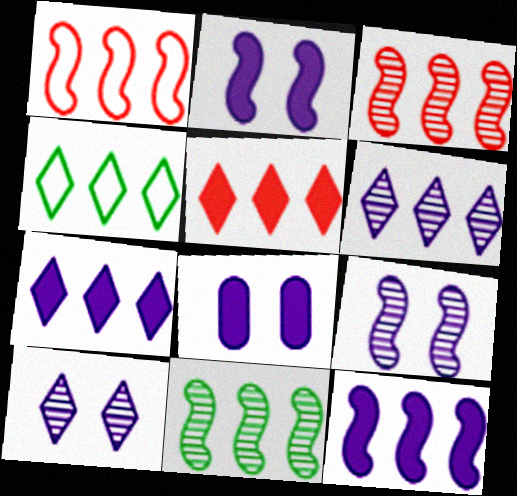[[1, 11, 12], 
[4, 5, 6]]